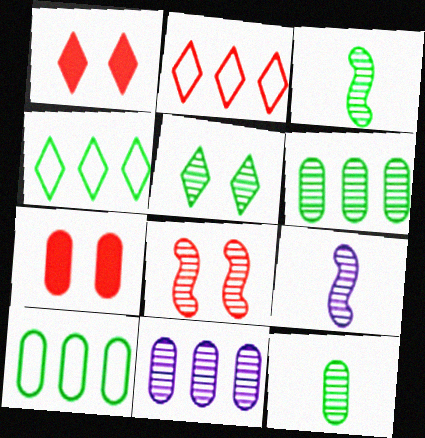[[1, 9, 10], 
[3, 5, 6], 
[4, 7, 9]]